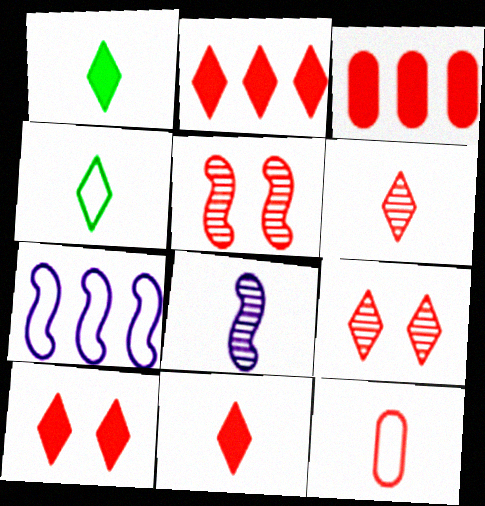[[1, 8, 12], 
[2, 5, 12], 
[2, 10, 11]]